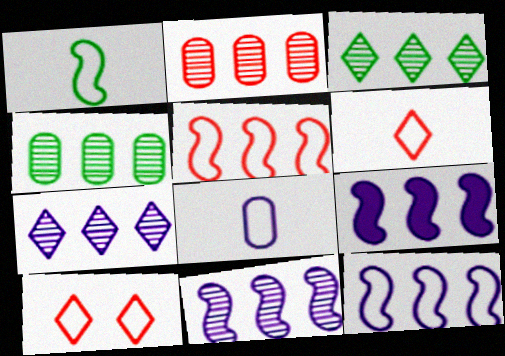[[1, 6, 8], 
[2, 3, 11], 
[9, 11, 12]]